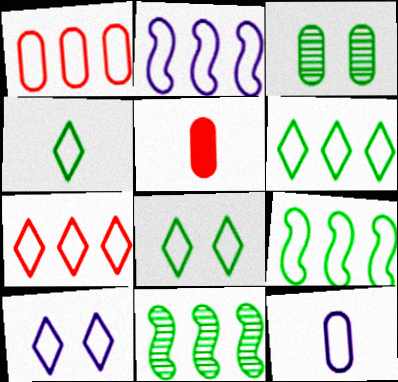[[1, 2, 6], 
[2, 10, 12], 
[4, 6, 8], 
[4, 7, 10], 
[5, 10, 11]]